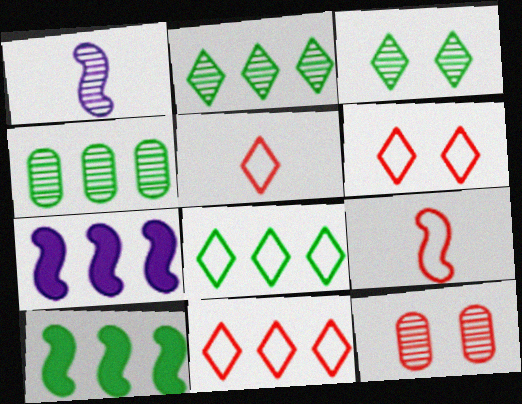[[1, 2, 12], 
[4, 7, 11], 
[4, 8, 10], 
[5, 6, 11]]